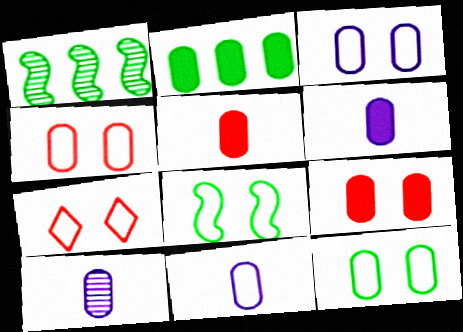[[1, 6, 7], 
[2, 4, 10], 
[2, 6, 9], 
[3, 4, 12], 
[3, 7, 8], 
[6, 10, 11]]